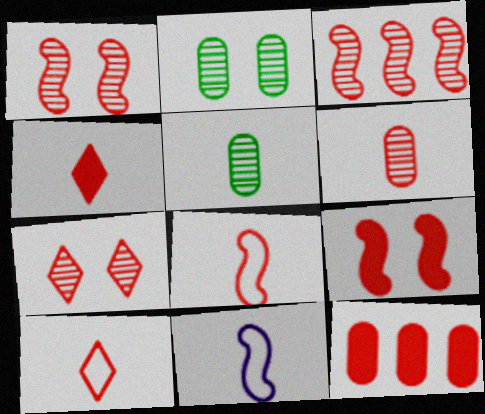[[1, 10, 12], 
[3, 6, 7], 
[3, 8, 9], 
[4, 5, 11], 
[4, 6, 8], 
[4, 9, 12], 
[7, 8, 12]]